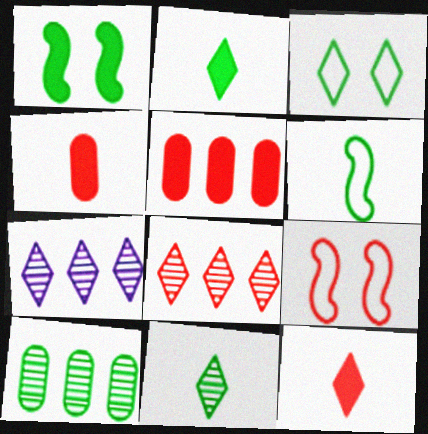[[3, 7, 12], 
[4, 8, 9]]